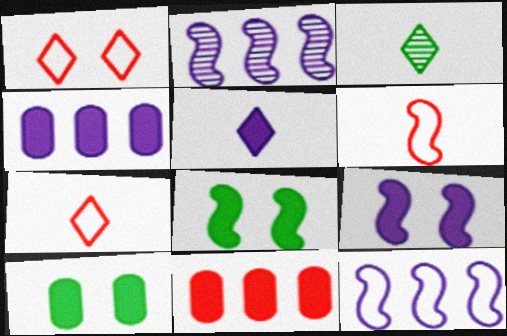[[2, 6, 8], 
[2, 7, 10], 
[3, 5, 7], 
[4, 5, 9], 
[5, 8, 11]]